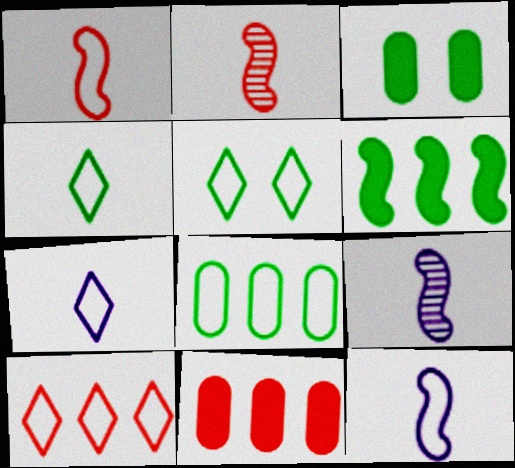[[3, 9, 10], 
[5, 7, 10], 
[5, 9, 11]]